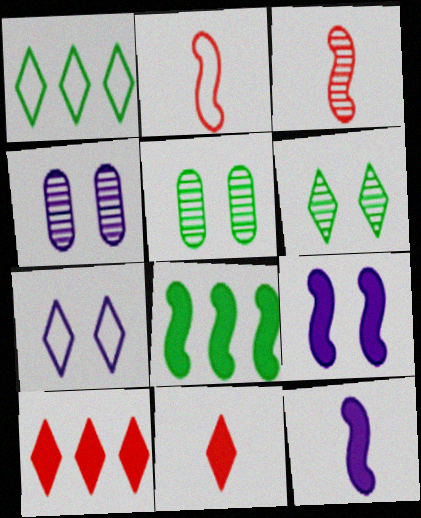[[4, 7, 9]]